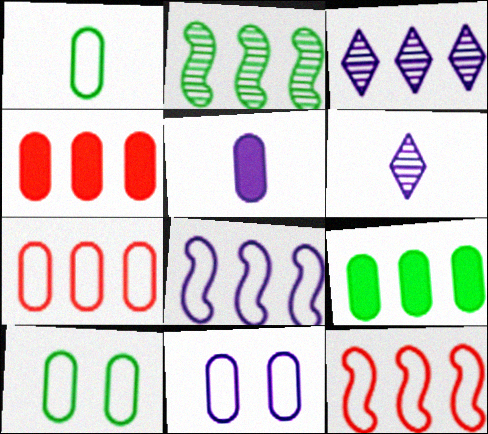[[1, 7, 11], 
[3, 9, 12]]